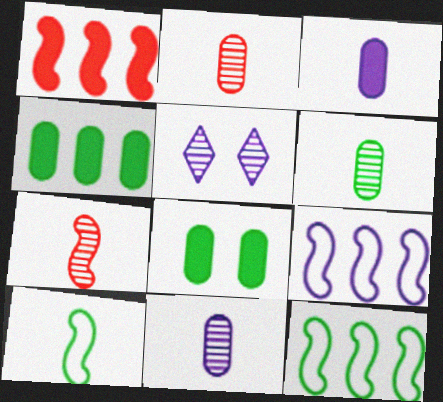[[2, 6, 11], 
[3, 5, 9]]